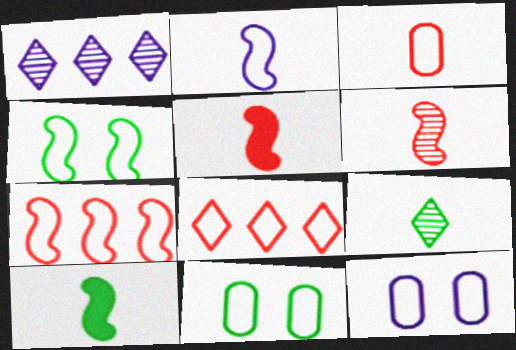[[1, 5, 11], 
[2, 4, 7], 
[2, 6, 10], 
[2, 8, 11]]